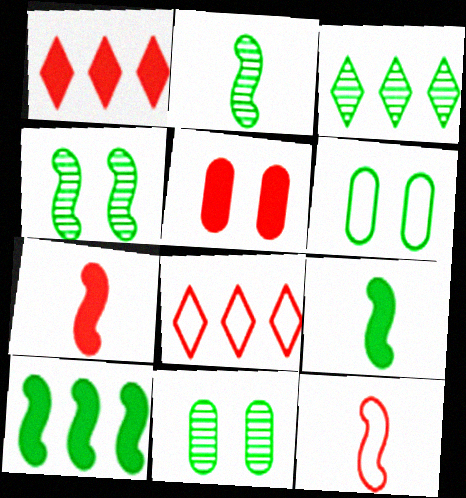[[1, 5, 7], 
[2, 3, 11], 
[3, 6, 9]]